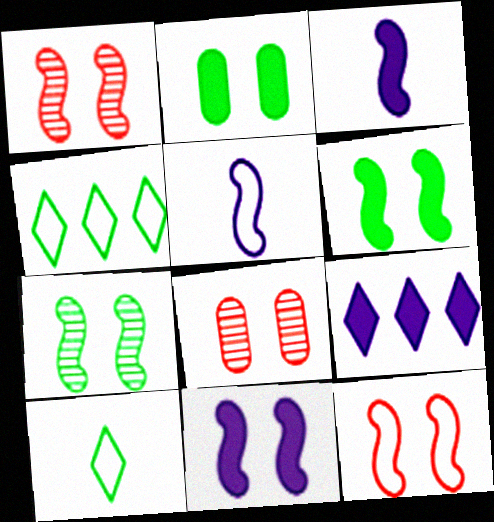[[3, 4, 8], 
[7, 11, 12]]